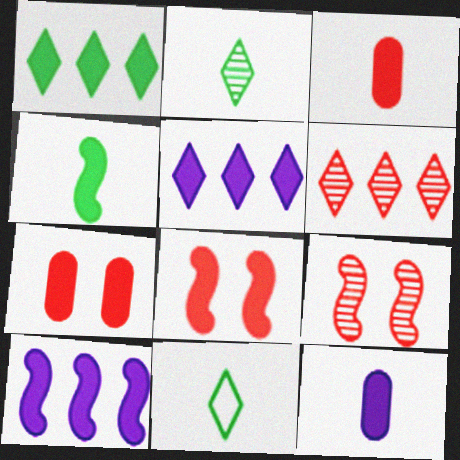[[1, 8, 12], 
[4, 5, 7], 
[4, 8, 10]]